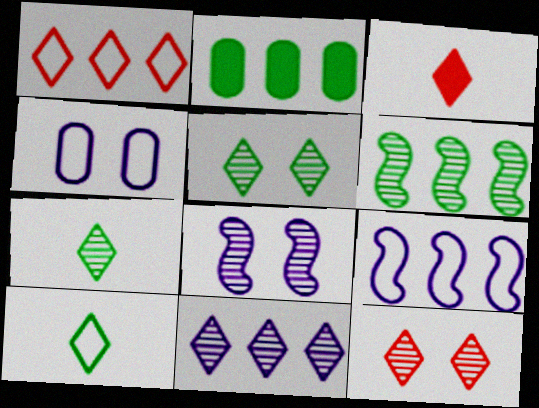[[1, 3, 12], 
[3, 4, 6], 
[7, 11, 12]]